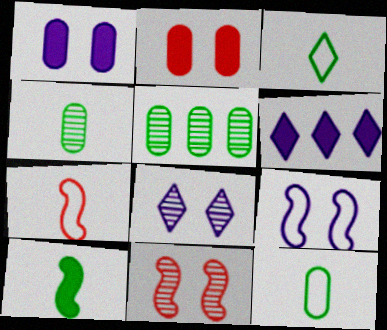[[1, 8, 9], 
[2, 6, 10], 
[3, 4, 10], 
[6, 11, 12]]